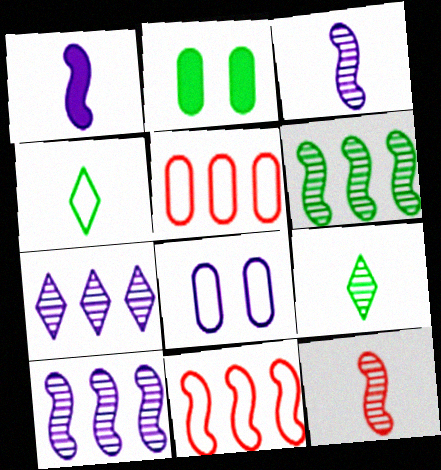[[1, 7, 8], 
[2, 4, 6], 
[4, 8, 11]]